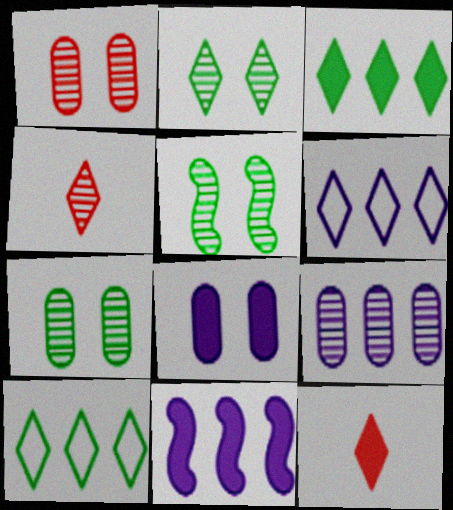[[2, 5, 7], 
[2, 6, 12], 
[4, 5, 9], 
[6, 9, 11]]